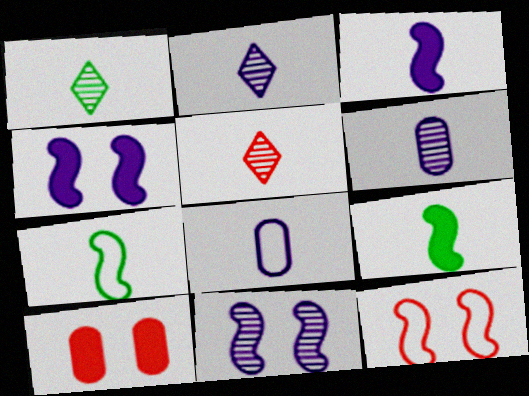[[1, 2, 5], 
[2, 3, 8], 
[5, 8, 9]]